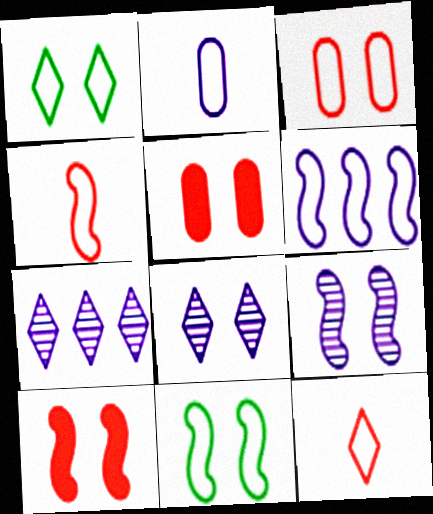[[1, 5, 9], 
[4, 6, 11], 
[5, 8, 11], 
[9, 10, 11]]